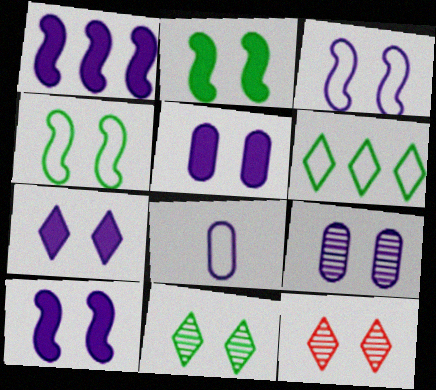[[3, 7, 9], 
[4, 5, 12], 
[5, 7, 10]]